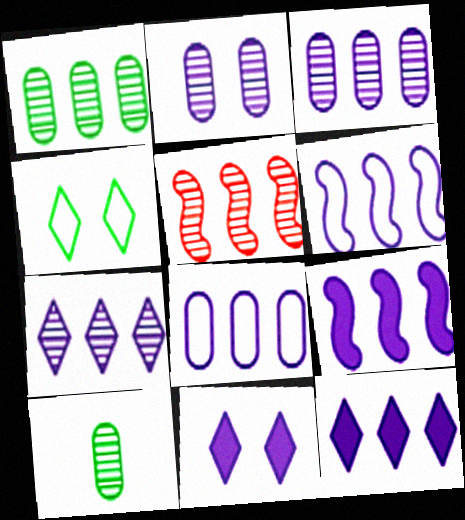[[1, 5, 7], 
[3, 6, 12], 
[7, 8, 9]]